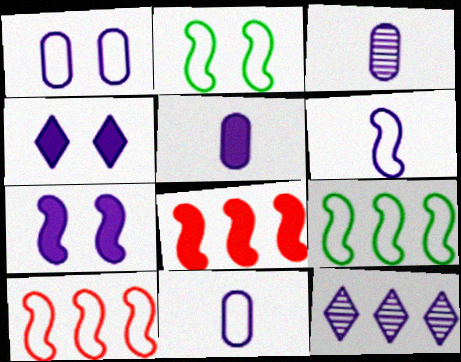[[2, 6, 10], 
[3, 5, 11], 
[7, 11, 12]]